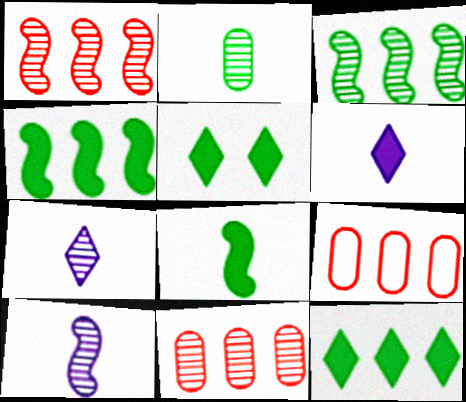[[5, 9, 10]]